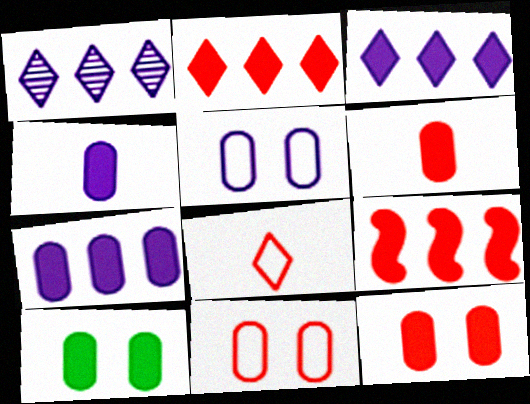[[6, 7, 10]]